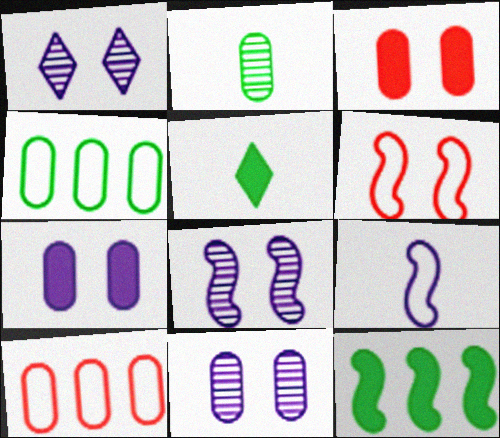[[1, 8, 11], 
[2, 7, 10], 
[5, 8, 10]]